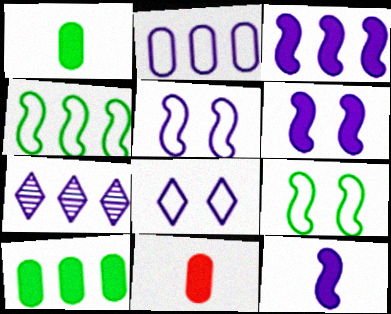[[2, 3, 7], 
[3, 6, 12], 
[7, 9, 11]]